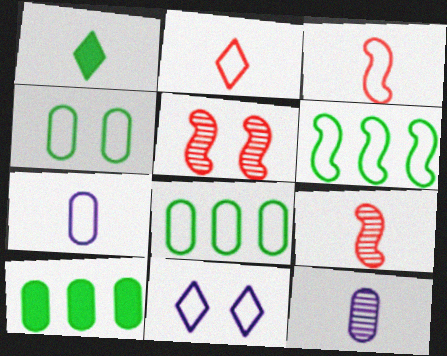[[1, 3, 12], 
[1, 7, 9], 
[3, 8, 11], 
[9, 10, 11]]